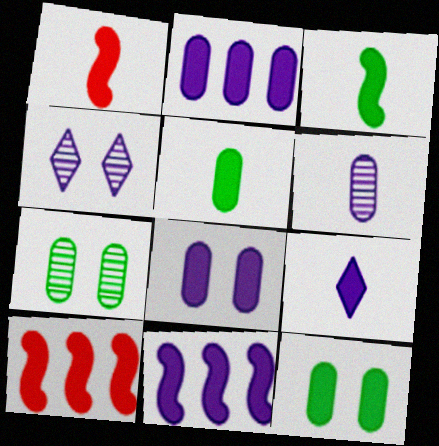[[1, 5, 9], 
[8, 9, 11], 
[9, 10, 12]]